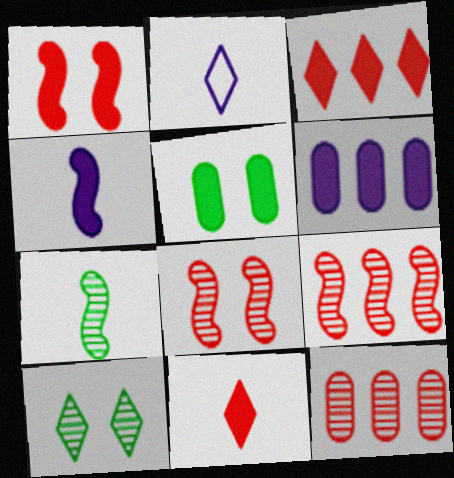[[2, 3, 10], 
[2, 5, 9], 
[3, 4, 5]]